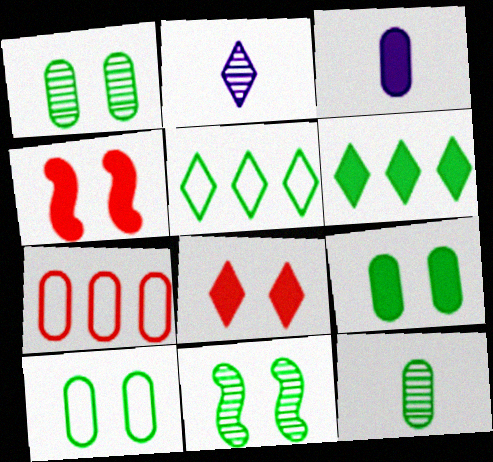[[1, 3, 7], 
[1, 9, 10], 
[2, 5, 8], 
[3, 4, 6]]